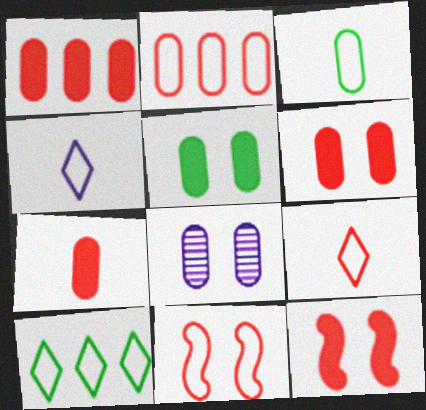[[1, 3, 8], 
[1, 6, 7], 
[2, 9, 11]]